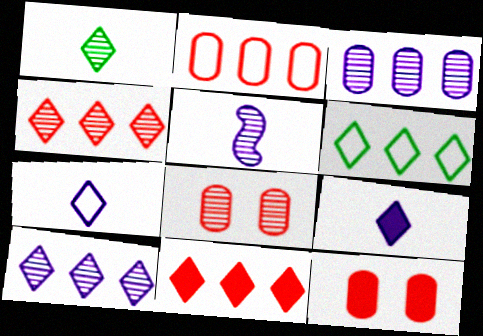[[5, 6, 12], 
[6, 10, 11]]